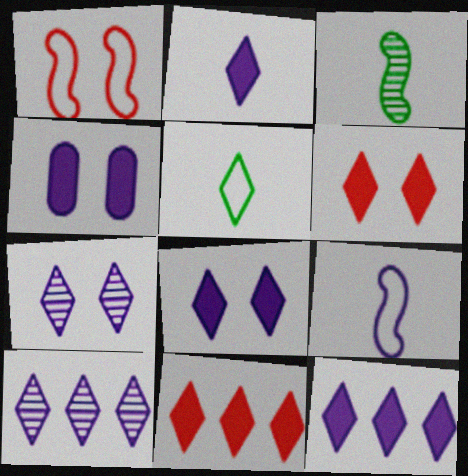[[2, 8, 12], 
[4, 9, 10], 
[5, 6, 10], 
[5, 7, 11]]